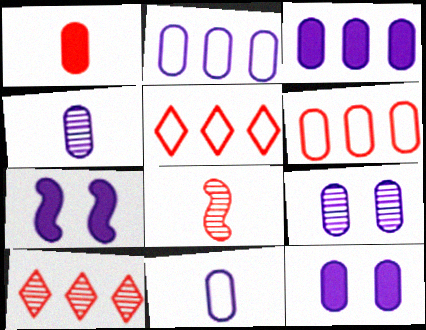[[2, 4, 12], 
[3, 9, 11]]